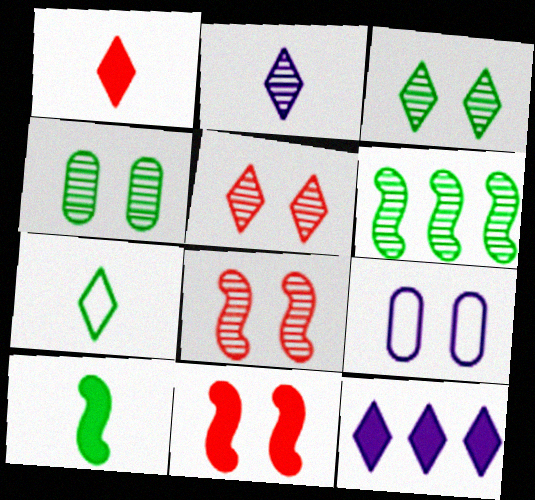[[1, 2, 7], 
[1, 6, 9], 
[3, 9, 11], 
[5, 7, 12]]